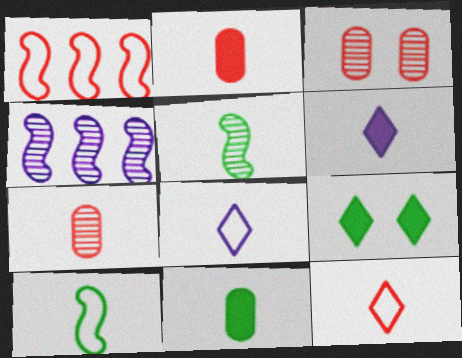[[2, 5, 8], 
[6, 7, 10]]